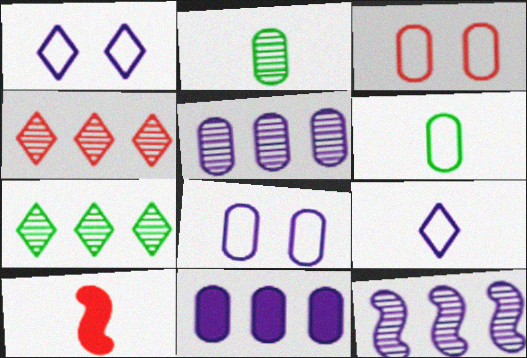[[2, 3, 11], 
[2, 9, 10], 
[3, 4, 10], 
[7, 8, 10]]